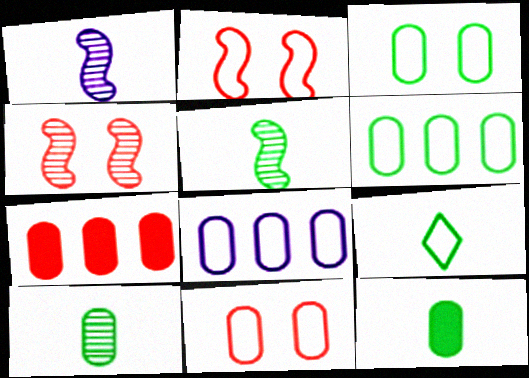[[2, 8, 9], 
[5, 9, 12]]